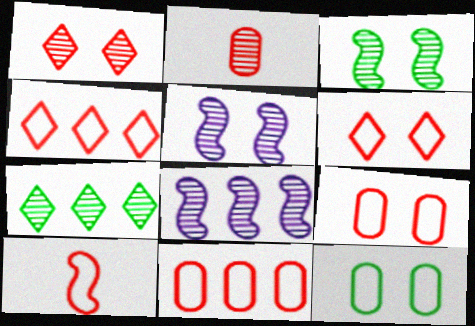[[2, 5, 7], 
[4, 9, 10], 
[6, 10, 11]]